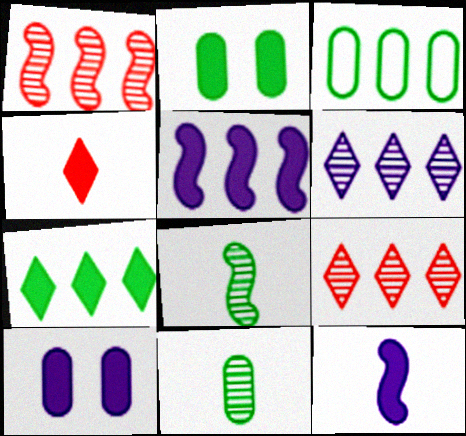[[2, 3, 11], 
[2, 4, 5], 
[3, 5, 9]]